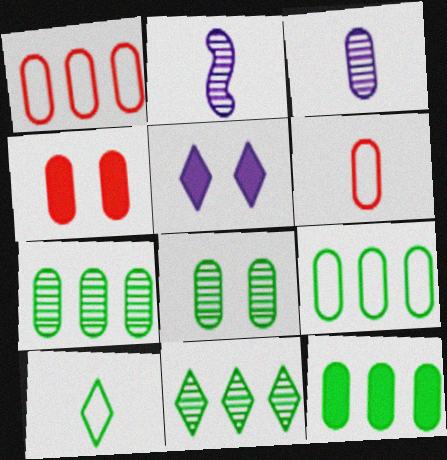[[3, 4, 9], 
[7, 9, 12]]